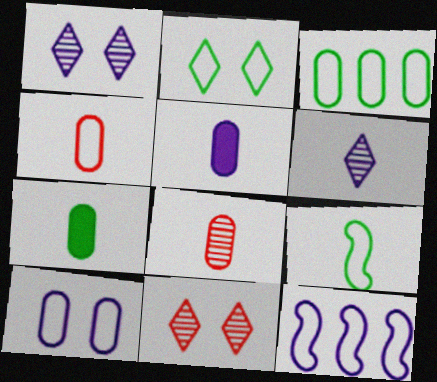[[1, 5, 12], 
[2, 3, 9], 
[2, 4, 12], 
[3, 4, 10], 
[7, 11, 12]]